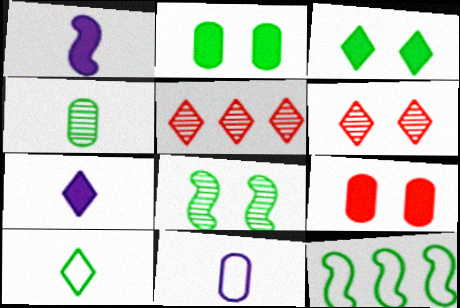[[3, 4, 12]]